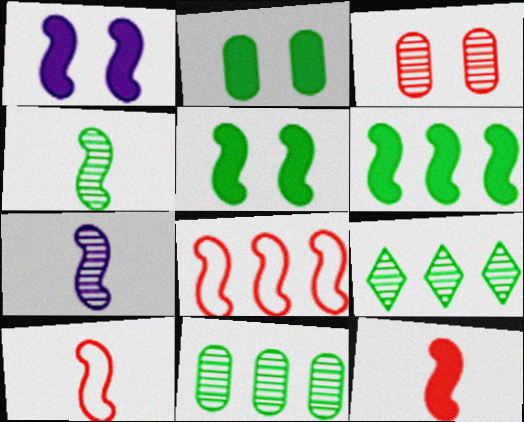[[1, 4, 8], 
[1, 6, 12], 
[3, 7, 9], 
[5, 7, 8]]